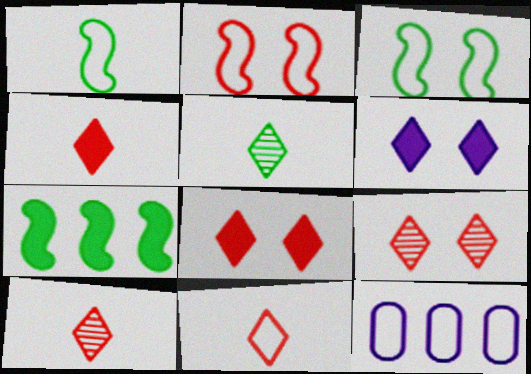[[3, 11, 12], 
[4, 10, 11]]